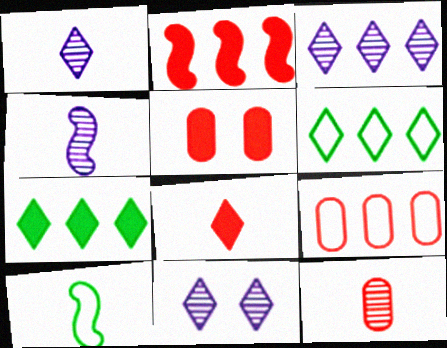[[1, 3, 11], 
[2, 5, 8], 
[3, 5, 10], 
[4, 5, 6], 
[5, 9, 12], 
[6, 8, 11]]